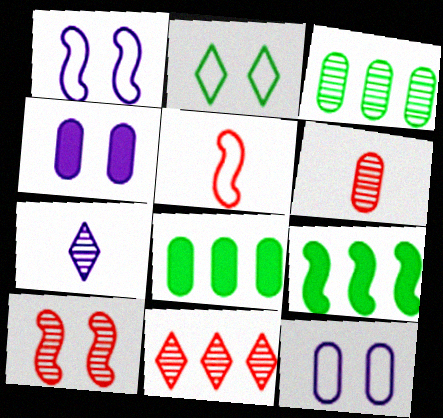[[2, 4, 10], 
[3, 7, 10], 
[6, 8, 12], 
[6, 10, 11]]